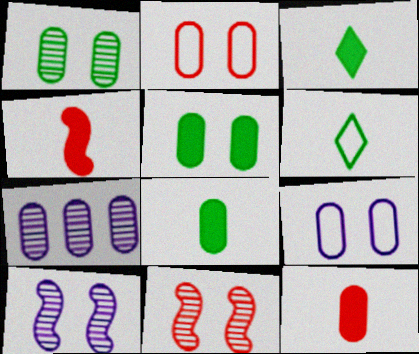[[2, 7, 8]]